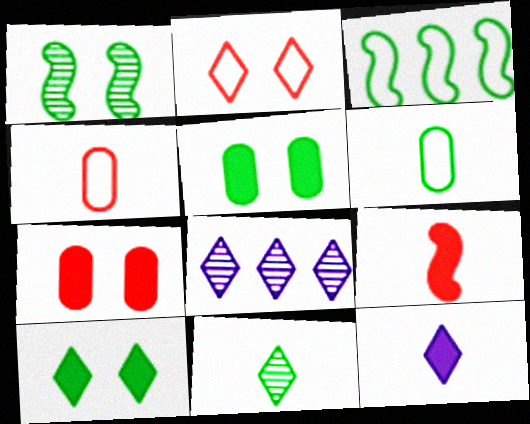[[3, 5, 11]]